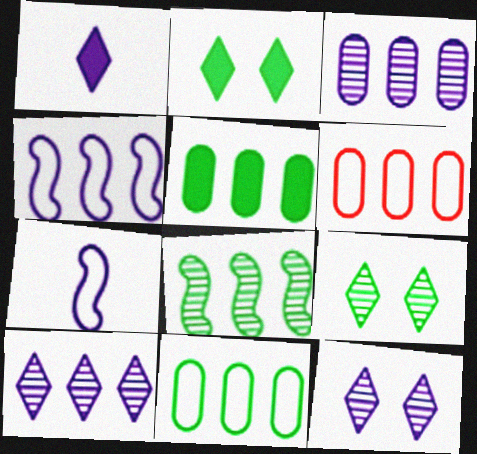[[3, 5, 6]]